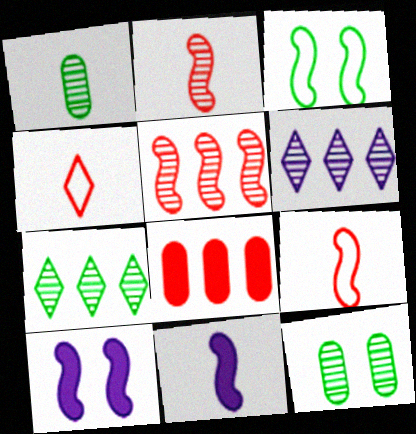[[1, 4, 11], 
[2, 6, 12], 
[3, 5, 11]]